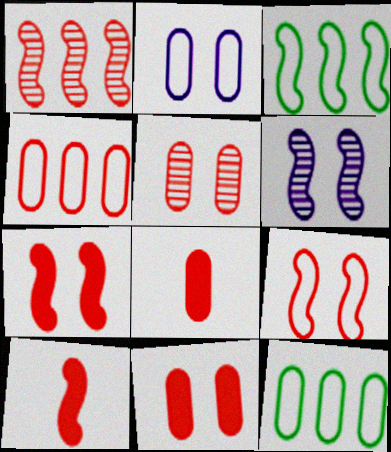[[1, 9, 10], 
[3, 6, 10], 
[4, 5, 8]]